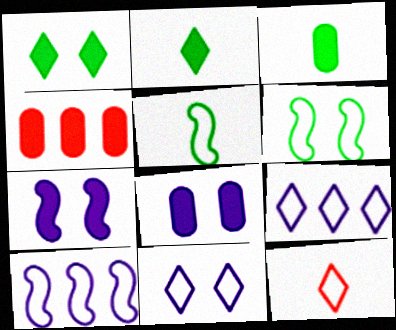[[2, 4, 7], 
[3, 4, 8]]